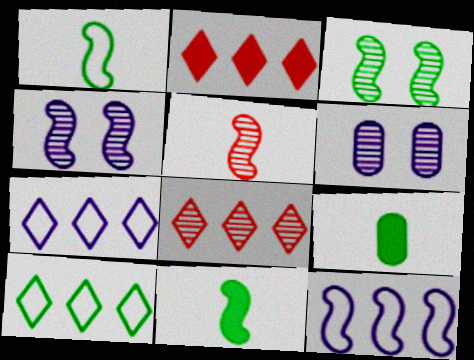[[1, 2, 6], 
[3, 9, 10]]